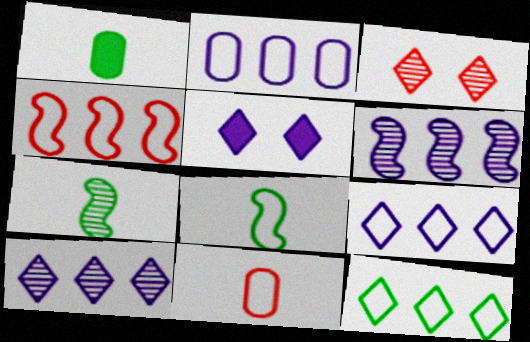[[2, 4, 12]]